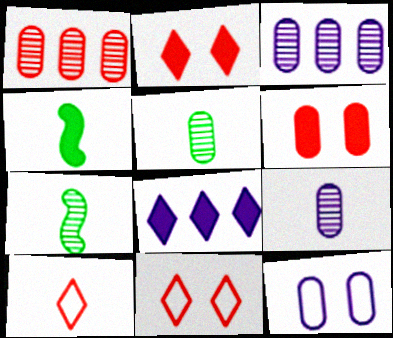[[3, 4, 11], 
[4, 6, 8], 
[4, 9, 10]]